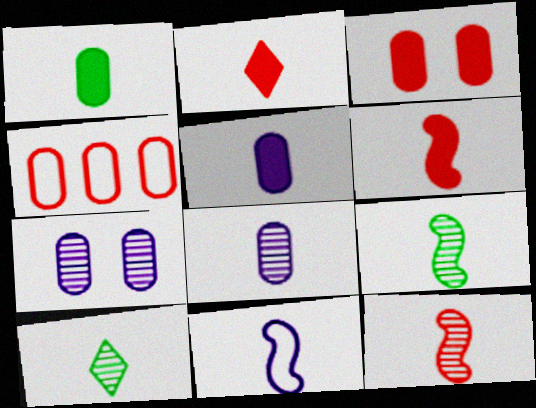[[1, 4, 7], 
[6, 9, 11], 
[8, 10, 12]]